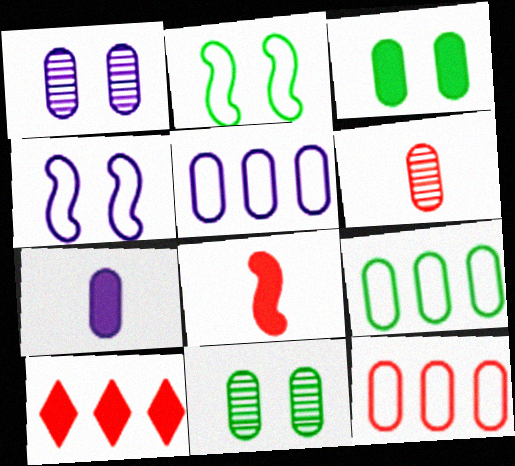[[1, 5, 7], 
[3, 5, 6], 
[5, 9, 12], 
[7, 11, 12]]